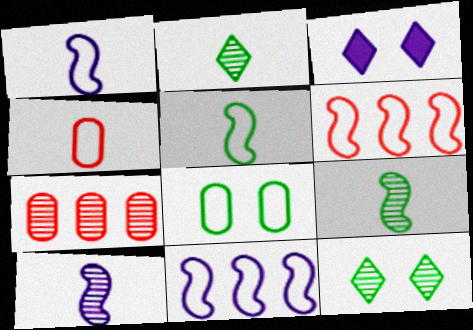[[3, 5, 7], 
[7, 10, 12]]